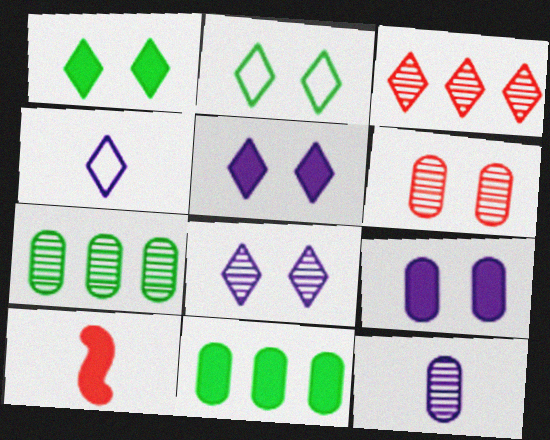[[1, 3, 4], 
[5, 10, 11], 
[6, 7, 12]]